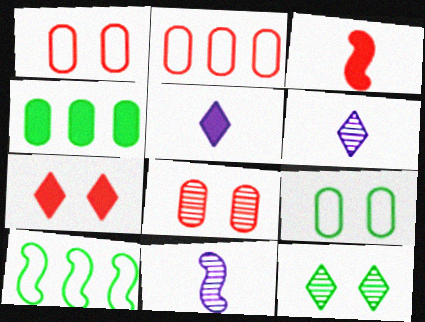[[5, 8, 10]]